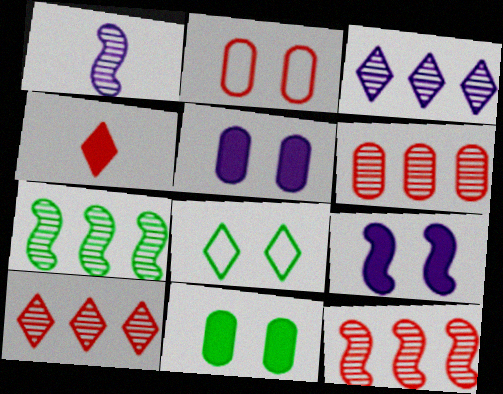[[2, 4, 12], 
[3, 4, 8], 
[3, 6, 7], 
[6, 10, 12]]